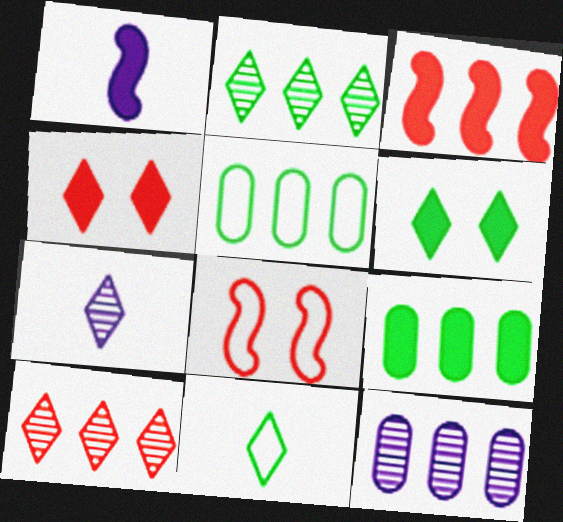[[1, 4, 9], 
[2, 6, 11], 
[7, 8, 9]]